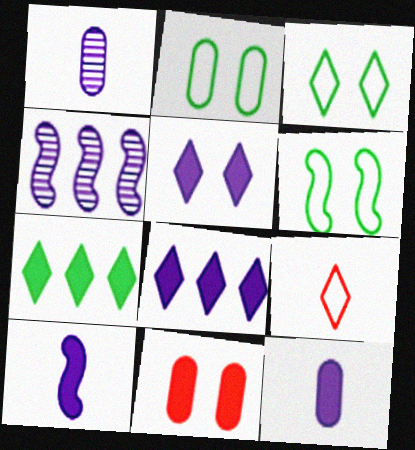[[2, 3, 6], 
[7, 10, 11]]